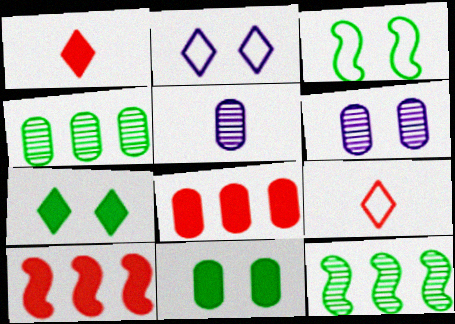[]